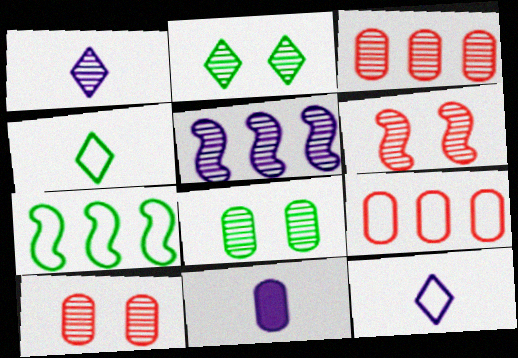[[8, 9, 11]]